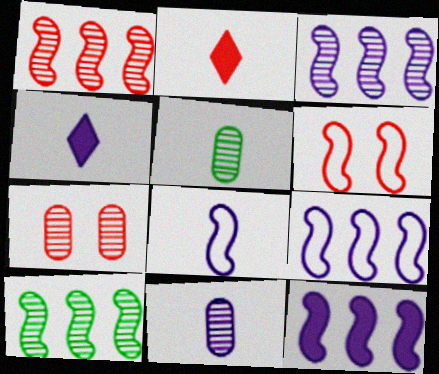[[1, 3, 10], 
[2, 5, 8], 
[3, 9, 12], 
[4, 8, 11]]